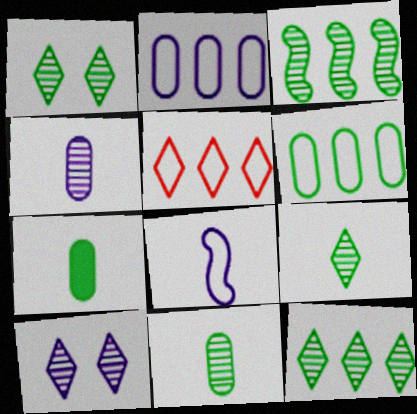[[1, 3, 11], 
[1, 9, 12]]